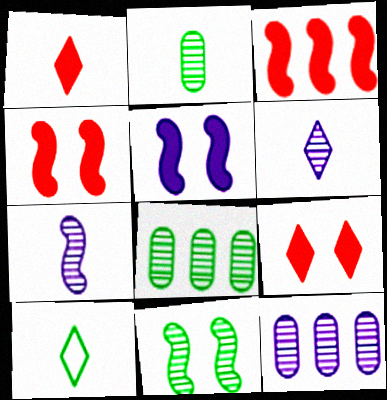[[1, 6, 10], 
[4, 10, 12]]